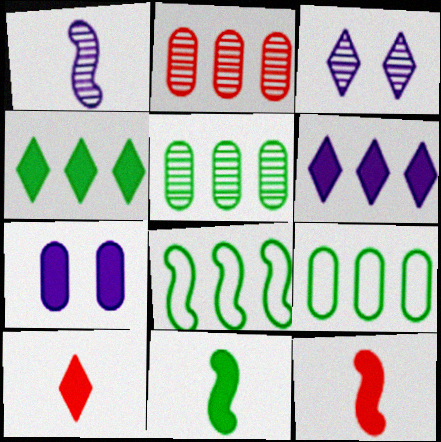[[2, 6, 8], 
[3, 9, 12], 
[4, 5, 8], 
[4, 7, 12]]